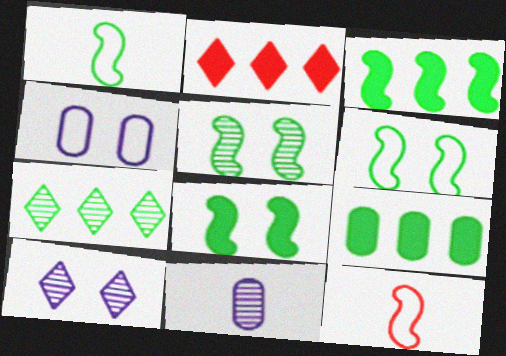[[1, 3, 5], 
[2, 6, 11], 
[5, 6, 8], 
[9, 10, 12]]